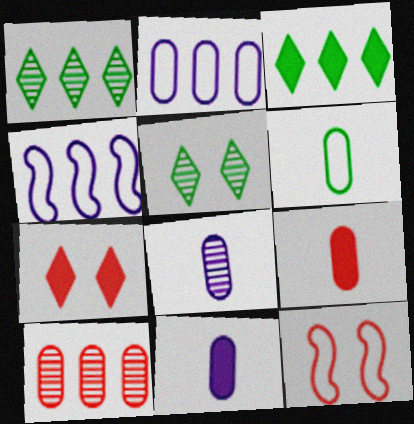[[1, 11, 12], 
[3, 4, 10], 
[3, 8, 12], 
[4, 5, 9], 
[6, 8, 9]]